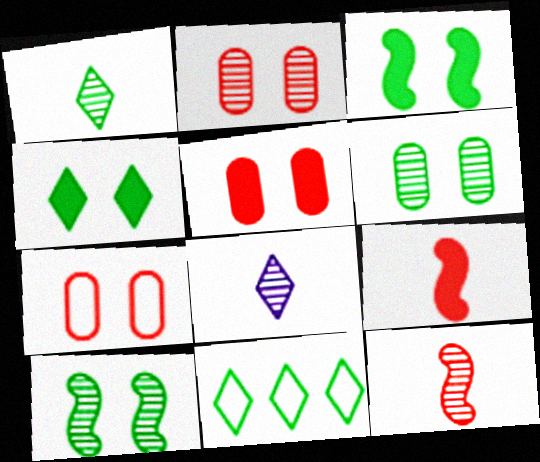[[1, 4, 11], 
[2, 5, 7]]